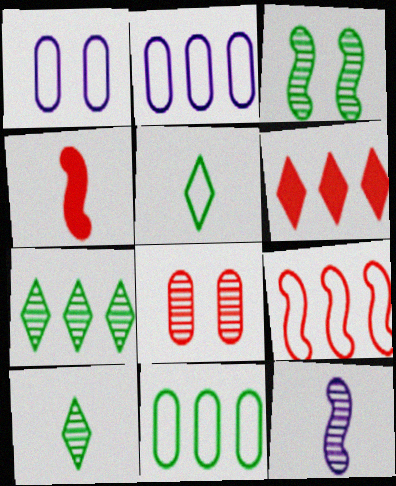[[1, 4, 7], 
[1, 5, 9], 
[7, 8, 12]]